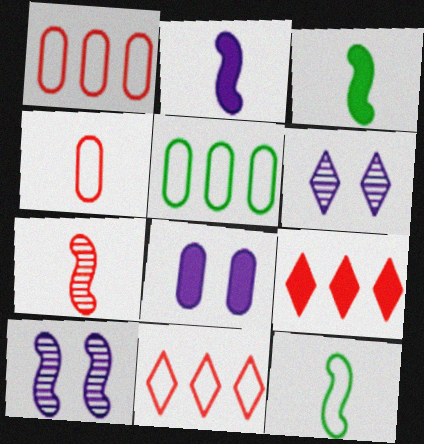[[1, 3, 6], 
[2, 7, 12], 
[3, 8, 9]]